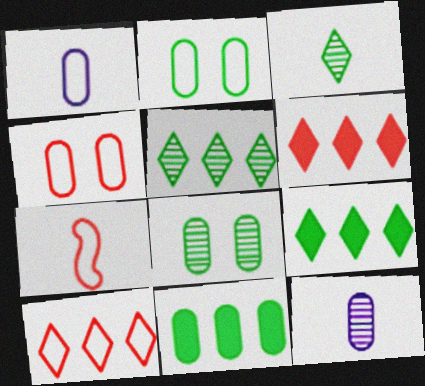[[4, 7, 10], 
[4, 11, 12]]